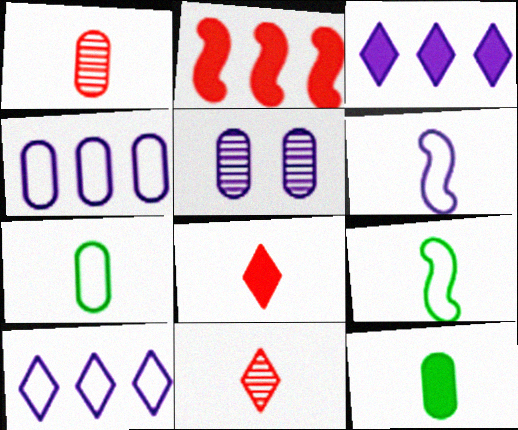[[3, 5, 6], 
[6, 11, 12]]